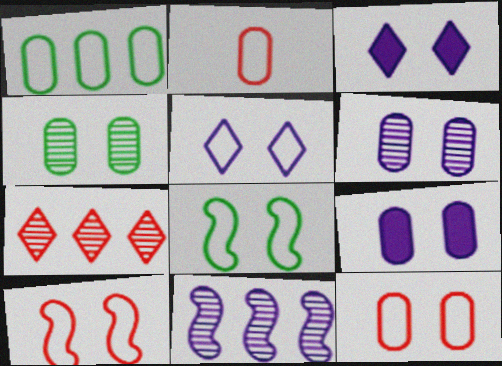[[3, 4, 10], 
[4, 9, 12], 
[5, 8, 12]]